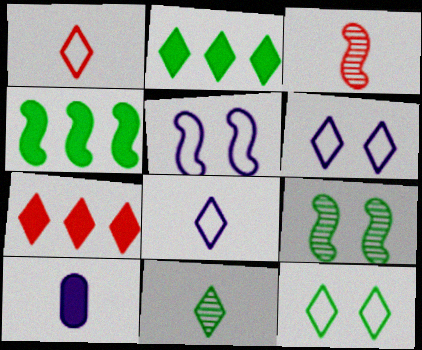[[2, 11, 12], 
[3, 4, 5], 
[6, 7, 11]]